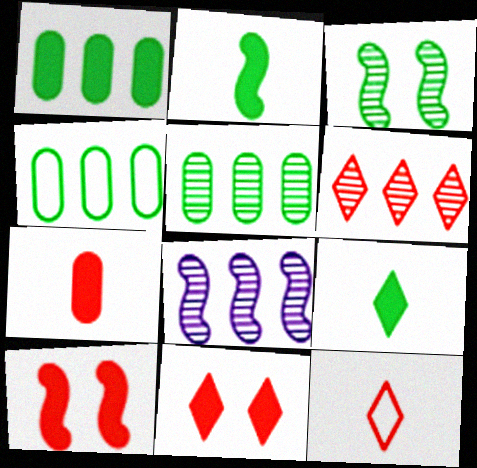[[1, 4, 5], 
[3, 4, 9], 
[5, 6, 8], 
[6, 11, 12]]